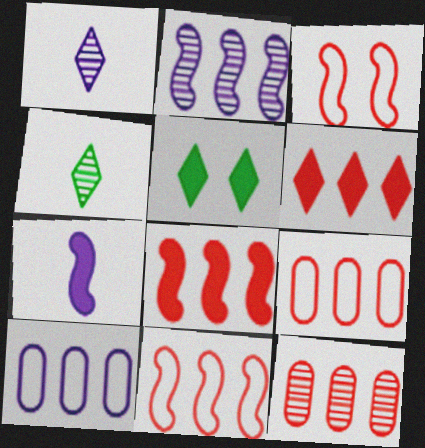[[6, 11, 12]]